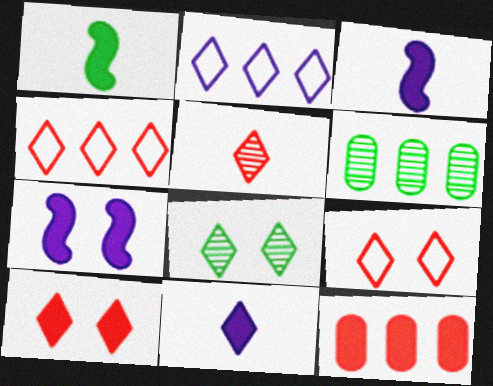[[3, 6, 9], 
[4, 5, 10], 
[4, 8, 11]]